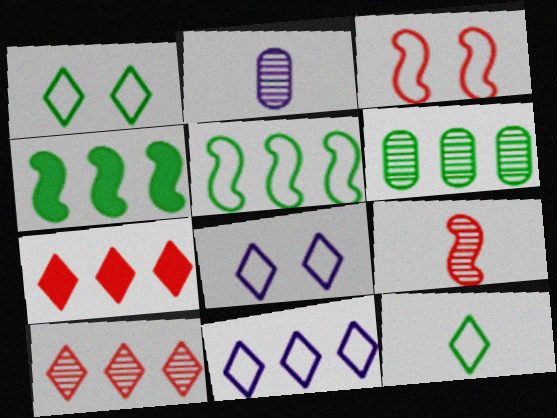[]